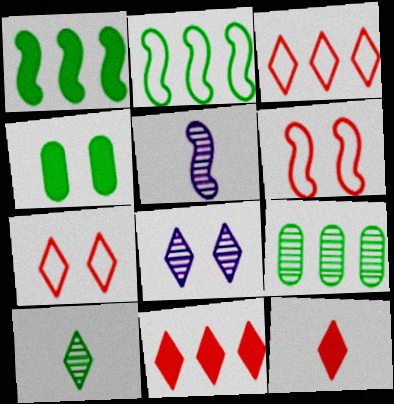[[1, 5, 6], 
[2, 4, 10], 
[3, 4, 5], 
[4, 6, 8]]